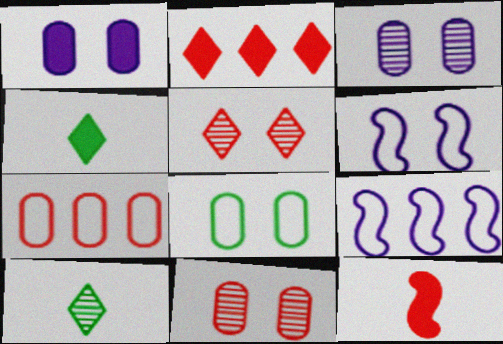[[1, 8, 11], 
[4, 9, 11], 
[5, 7, 12]]